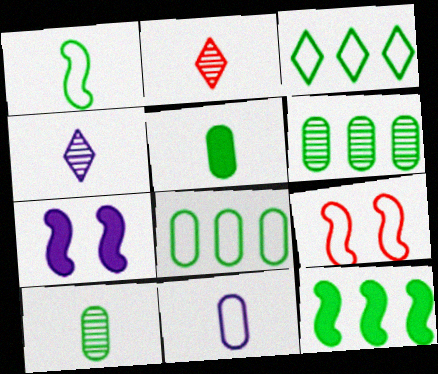[[2, 7, 8], 
[3, 6, 12], 
[3, 9, 11]]